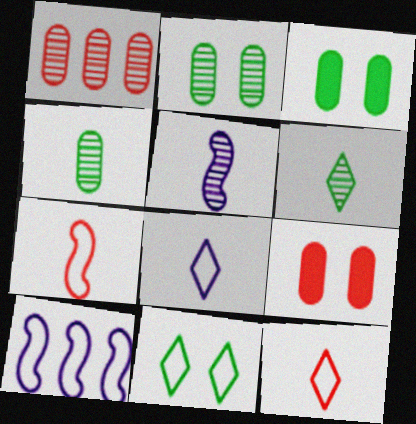[[6, 9, 10]]